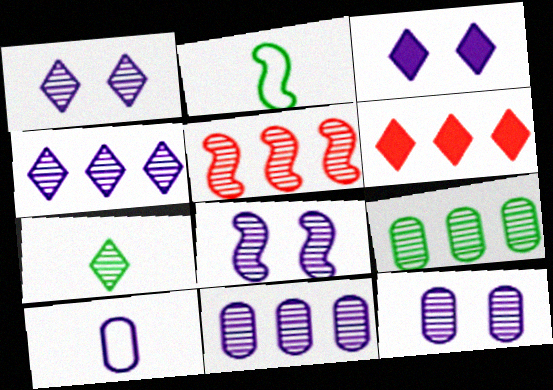[[1, 8, 12], 
[2, 6, 12], 
[4, 5, 9], 
[5, 7, 12]]